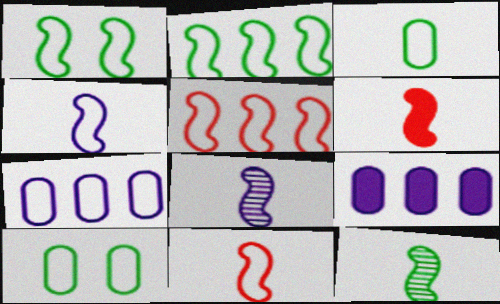[[1, 4, 5], 
[4, 6, 12]]